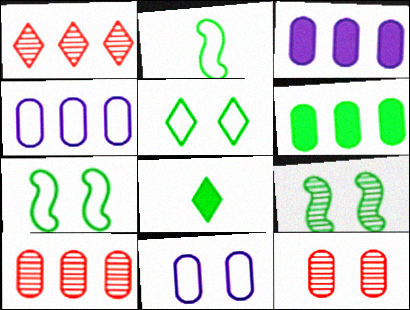[[4, 6, 10]]